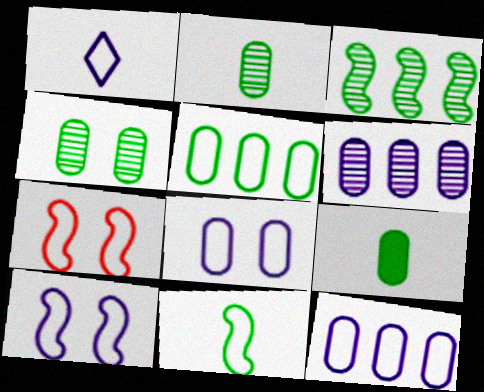[[1, 5, 7], 
[1, 10, 12], 
[4, 5, 9]]